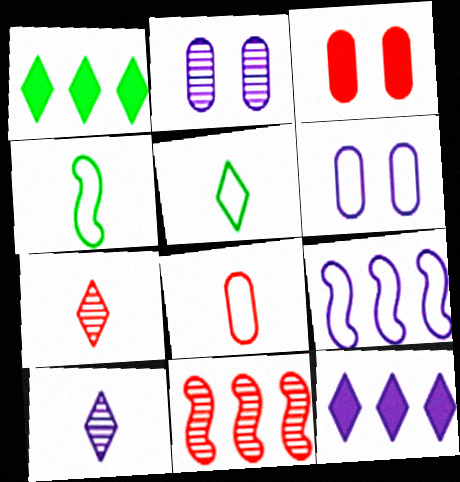[]